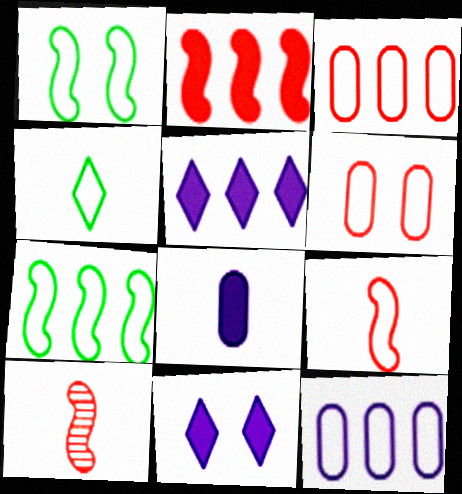[[4, 8, 10]]